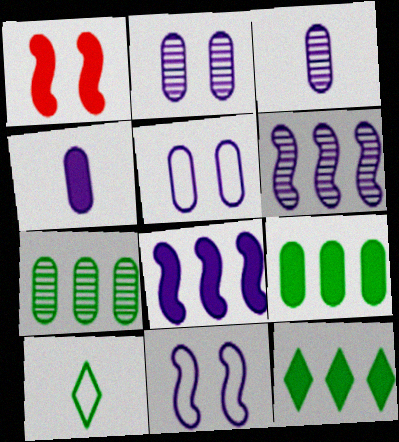[[1, 4, 12]]